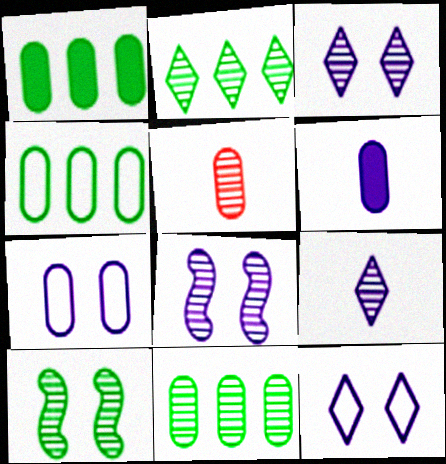[[1, 4, 11], 
[1, 5, 7], 
[2, 5, 8]]